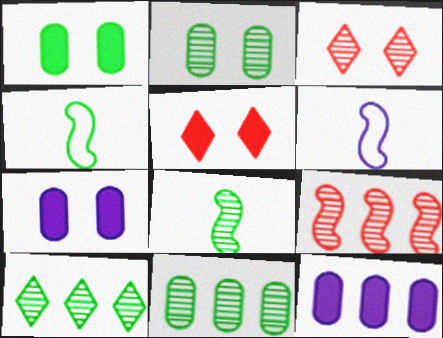[[1, 4, 10], 
[2, 8, 10], 
[3, 4, 12], 
[5, 6, 11]]